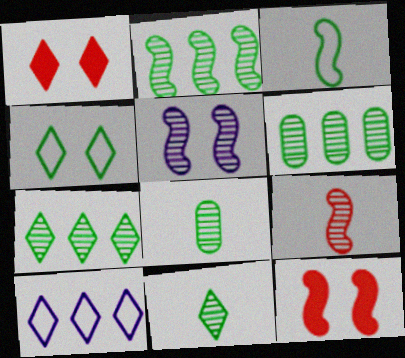[[1, 10, 11], 
[2, 5, 9], 
[2, 6, 7], 
[8, 10, 12]]